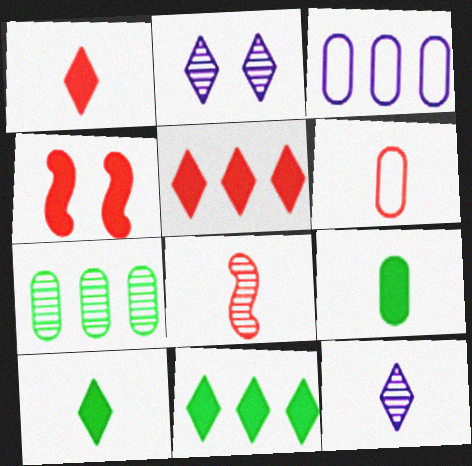[[1, 6, 8], 
[2, 7, 8]]